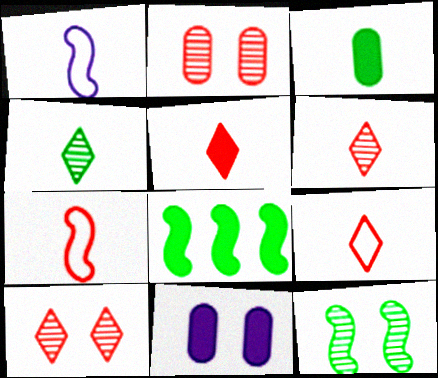[[1, 3, 6], 
[5, 6, 9], 
[5, 8, 11]]